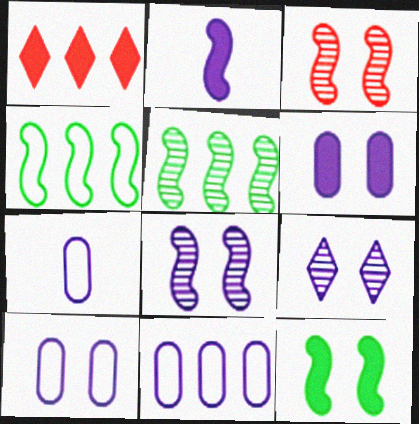[[1, 5, 11], 
[2, 3, 4], 
[2, 9, 11], 
[7, 10, 11]]